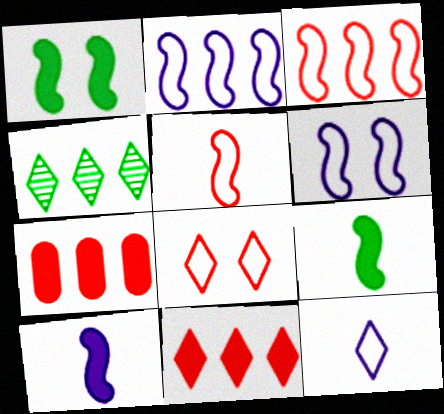[[2, 4, 7]]